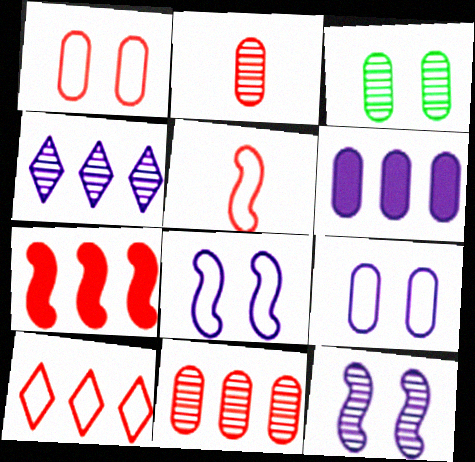[[1, 5, 10], 
[7, 10, 11]]